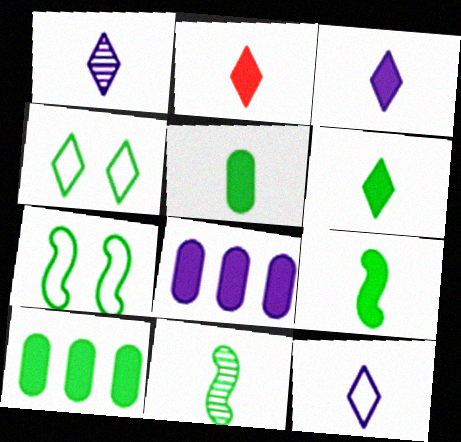[[1, 3, 12], 
[2, 3, 6], 
[4, 10, 11], 
[5, 6, 9]]